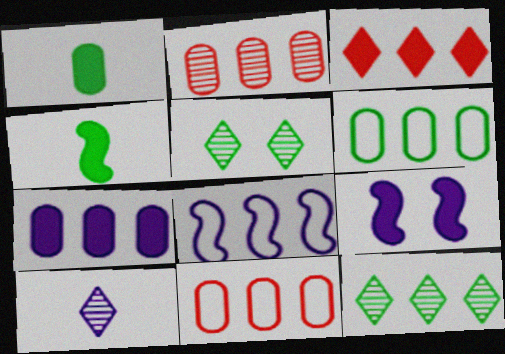[[1, 3, 9], 
[2, 6, 7], 
[4, 5, 6]]